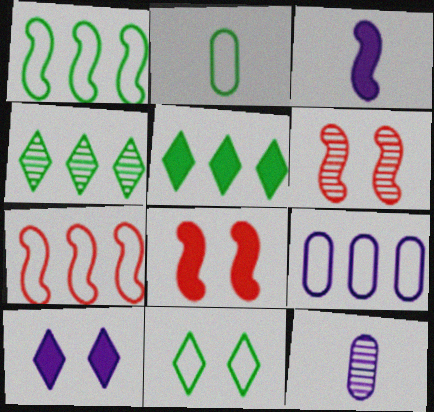[[1, 2, 11], 
[1, 3, 6], 
[4, 6, 12]]